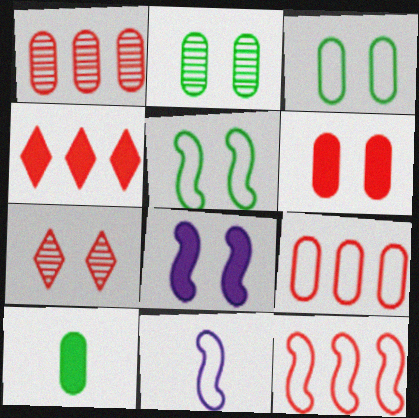[[1, 4, 12], 
[2, 4, 11], 
[3, 7, 8], 
[4, 8, 10], 
[5, 11, 12]]